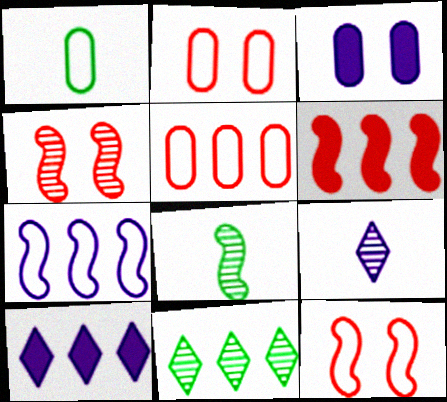[[1, 4, 10], 
[2, 8, 10], 
[3, 7, 9]]